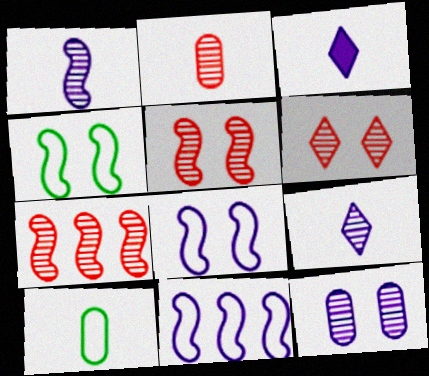[[2, 6, 7], 
[3, 11, 12]]